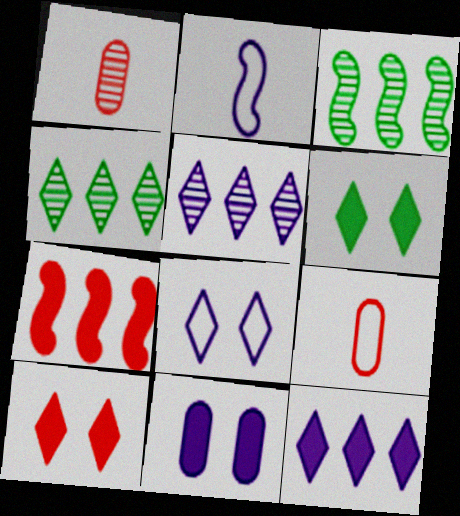[[2, 5, 11]]